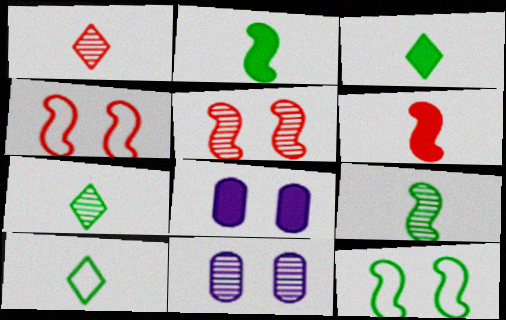[[3, 7, 10]]